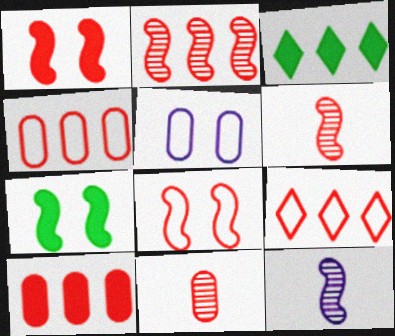[[1, 9, 11], 
[2, 9, 10], 
[3, 5, 6]]